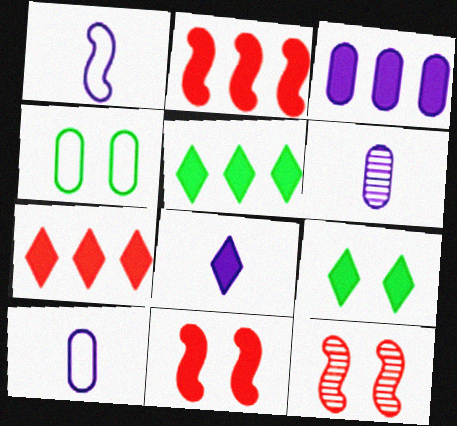[[1, 6, 8], 
[2, 3, 5], 
[5, 10, 12], 
[7, 8, 9]]